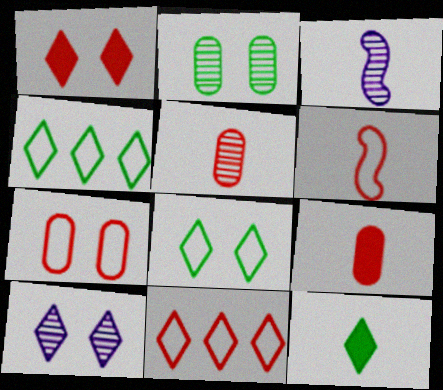[[1, 8, 10], 
[6, 7, 11], 
[10, 11, 12]]